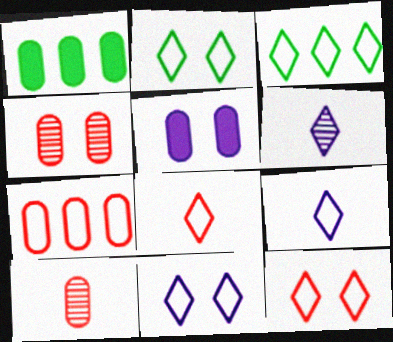[[2, 11, 12], 
[3, 8, 11], 
[3, 9, 12]]